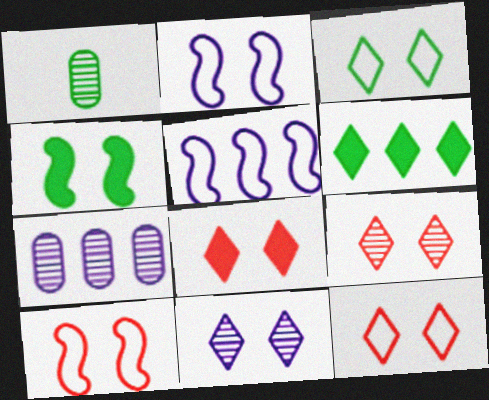[[1, 5, 8], 
[3, 8, 11], 
[8, 9, 12]]